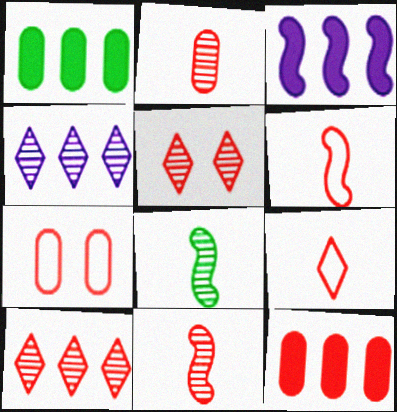[[2, 7, 12], 
[5, 6, 12]]